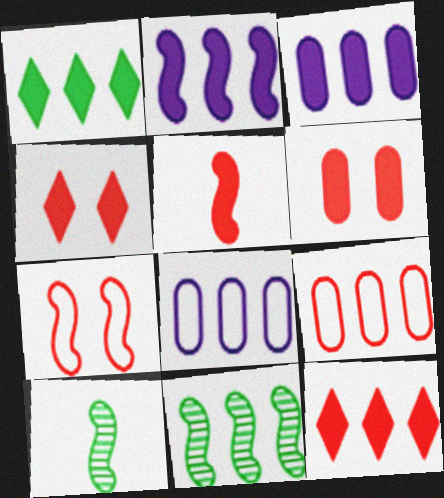[[2, 7, 10], 
[4, 8, 10], 
[5, 6, 12], 
[8, 11, 12]]